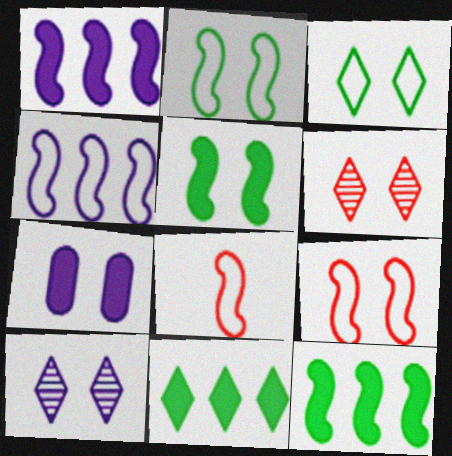[[2, 4, 8], 
[2, 6, 7]]